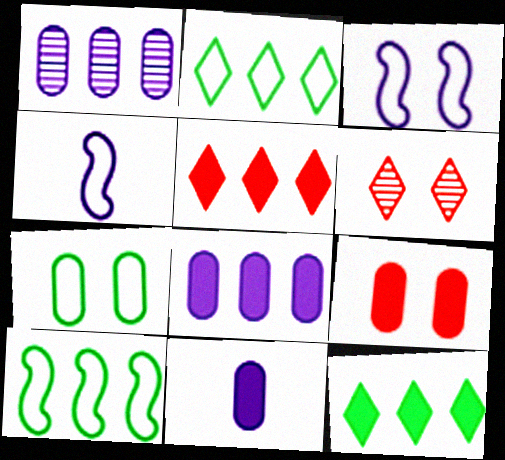[[1, 5, 10], 
[6, 10, 11]]